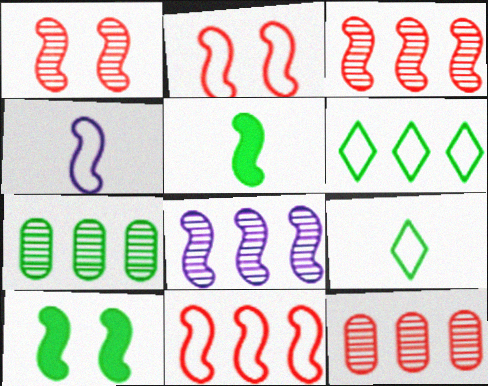[[2, 5, 8], 
[3, 4, 10], 
[7, 9, 10]]